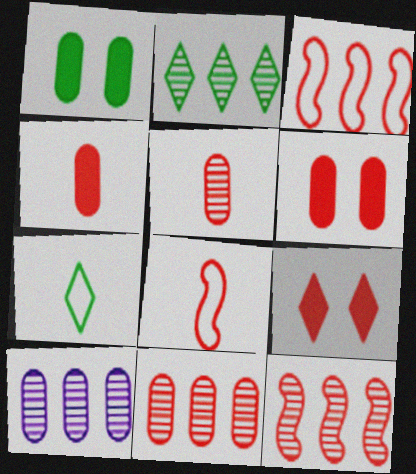[[2, 10, 12], 
[3, 5, 9], 
[8, 9, 11]]